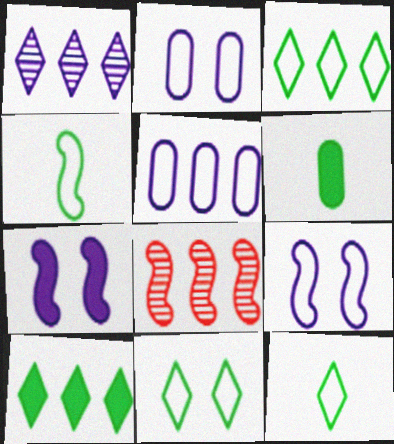[[3, 11, 12], 
[4, 7, 8], 
[5, 8, 10]]